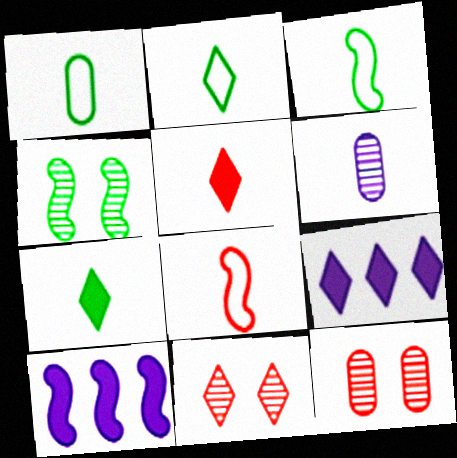[[1, 2, 3], 
[1, 10, 11], 
[2, 9, 11], 
[2, 10, 12], 
[3, 5, 6], 
[3, 9, 12], 
[4, 8, 10], 
[6, 7, 8]]